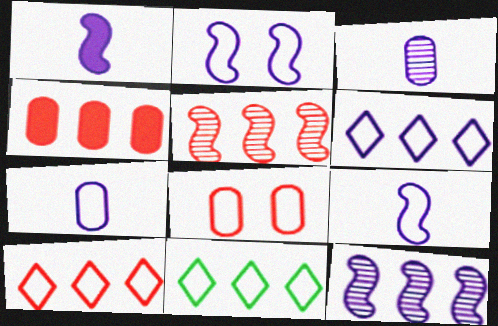[[1, 2, 12], 
[2, 6, 7], 
[4, 5, 10], 
[4, 11, 12], 
[6, 10, 11], 
[8, 9, 11]]